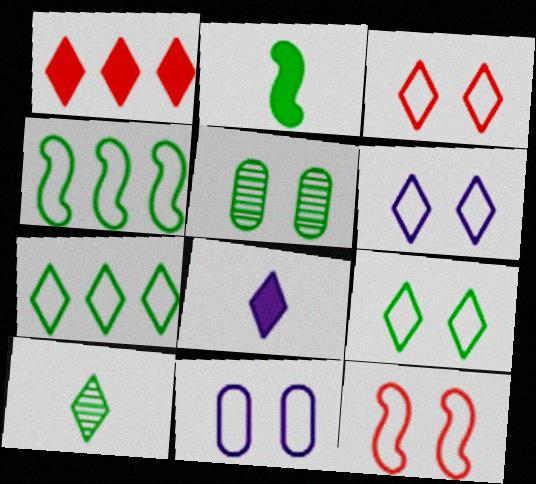[[1, 6, 10], 
[2, 5, 7], 
[3, 6, 9], 
[9, 11, 12]]